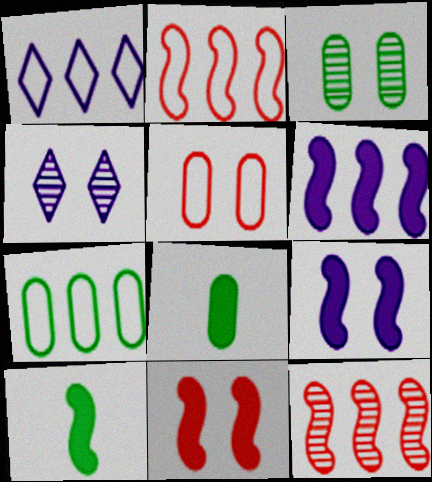[[1, 2, 7], 
[2, 4, 8], 
[3, 7, 8], 
[6, 10, 11]]